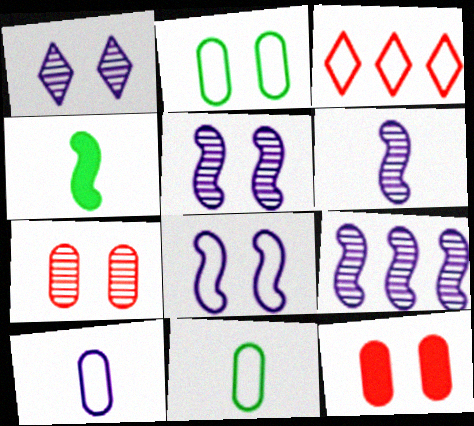[[3, 8, 11], 
[5, 6, 9]]